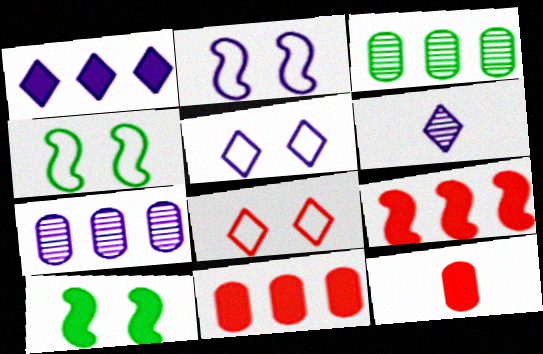[[1, 5, 6], 
[1, 10, 12], 
[4, 6, 11]]